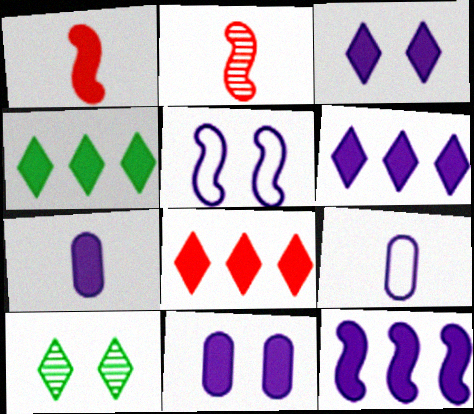[[1, 4, 11], 
[3, 7, 12], 
[4, 6, 8]]